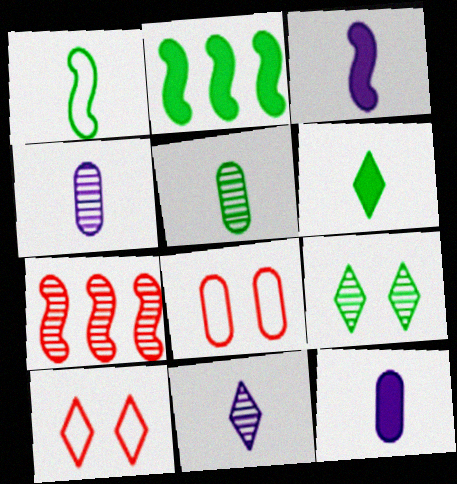[[1, 5, 6], 
[2, 4, 10], 
[2, 8, 11], 
[4, 7, 9]]